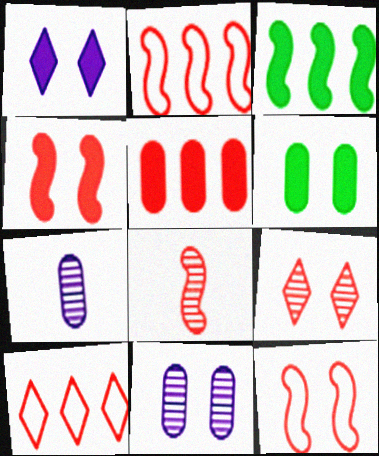[[1, 4, 6], 
[2, 4, 8]]